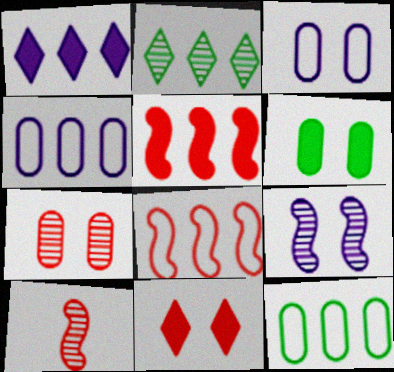[[2, 4, 5], 
[3, 6, 7]]